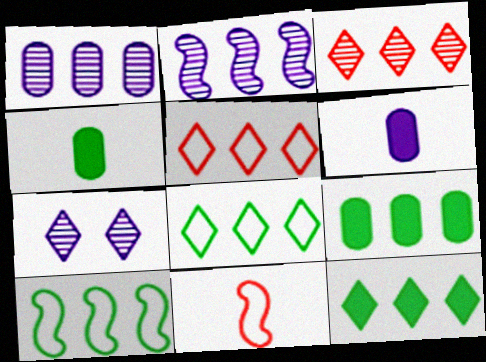[[2, 5, 9], 
[7, 9, 11]]